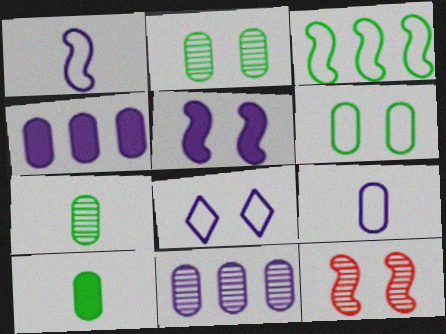[]